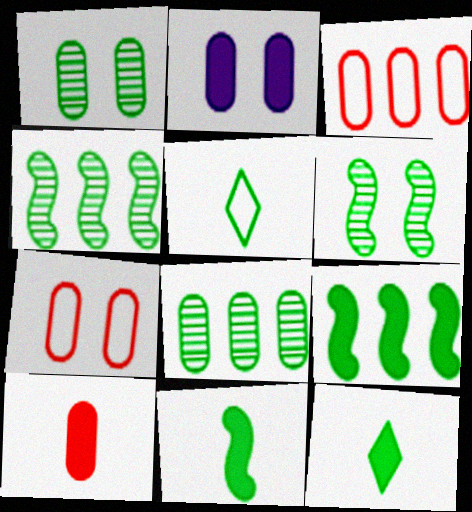[[1, 2, 7], 
[1, 5, 9]]